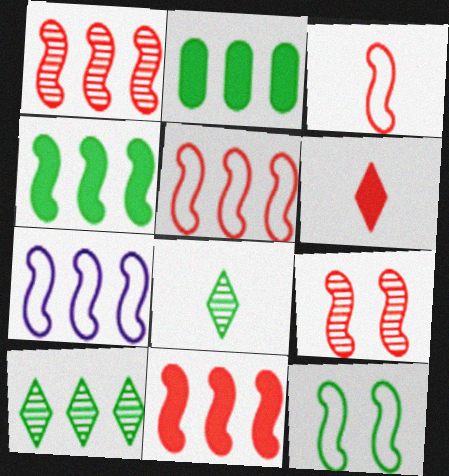[[1, 4, 7], 
[1, 5, 11], 
[2, 8, 12], 
[3, 7, 12], 
[3, 9, 11]]